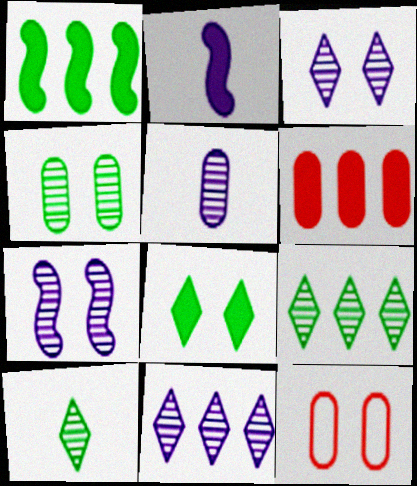[[2, 6, 8], 
[2, 9, 12], 
[5, 7, 11], 
[7, 8, 12]]